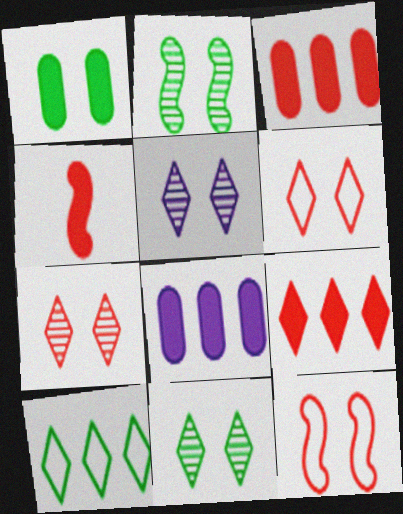[[1, 5, 12], 
[5, 7, 11]]